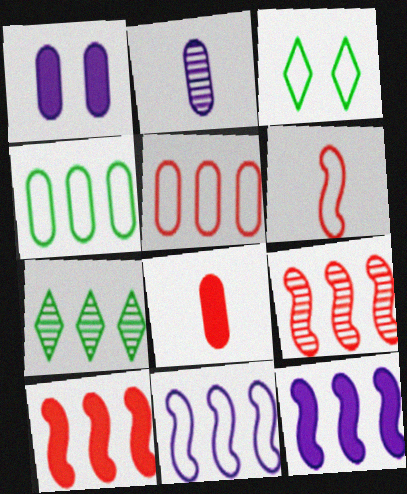[[1, 6, 7], 
[2, 3, 10], 
[5, 7, 12]]